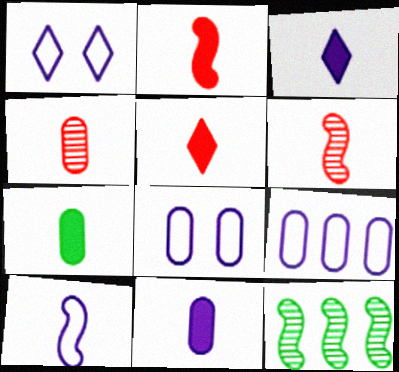[[1, 9, 10], 
[2, 3, 7], 
[5, 8, 12]]